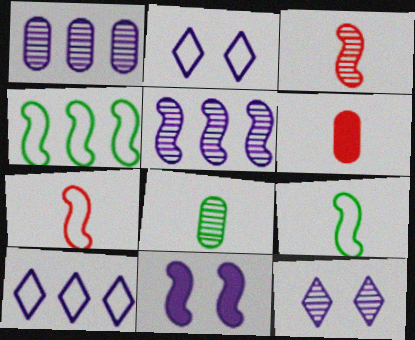[[3, 4, 11], 
[4, 6, 12]]